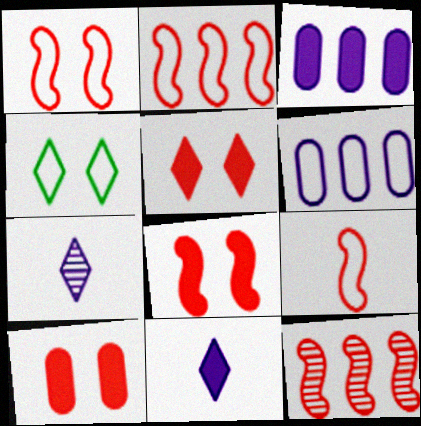[[1, 2, 9], 
[4, 6, 9], 
[5, 8, 10], 
[8, 9, 12]]